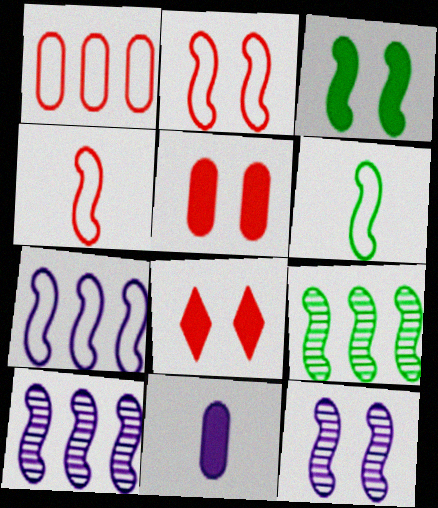[[2, 3, 12], 
[2, 6, 7], 
[3, 4, 10], 
[3, 6, 9]]